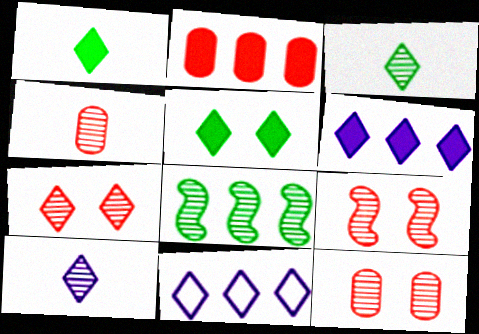[[1, 7, 11], 
[2, 8, 11], 
[7, 9, 12], 
[8, 10, 12]]